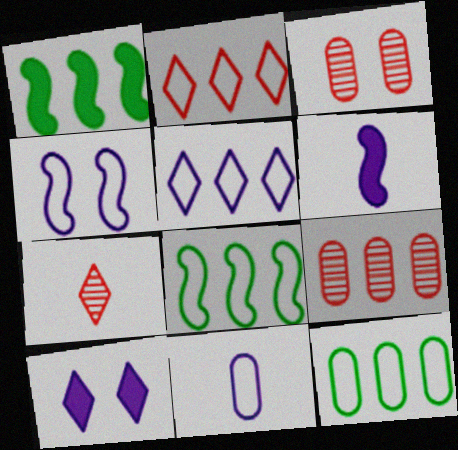[[1, 5, 9], 
[4, 5, 11]]